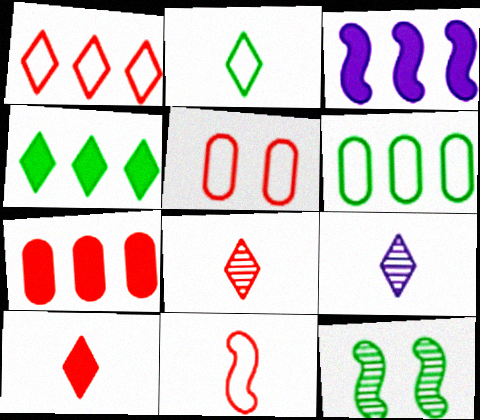[[1, 5, 11], 
[2, 9, 10], 
[3, 4, 7], 
[3, 11, 12]]